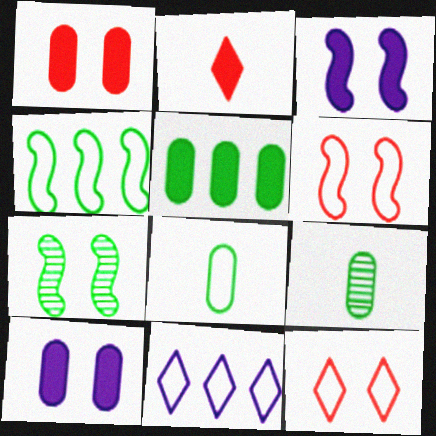[[2, 3, 5], 
[3, 6, 7], 
[6, 8, 11], 
[7, 10, 12]]